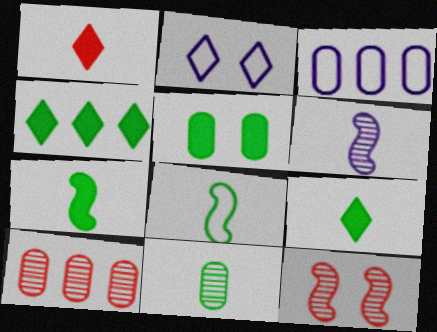[[2, 5, 12], 
[2, 7, 10], 
[3, 9, 12], 
[4, 5, 7], 
[8, 9, 11]]